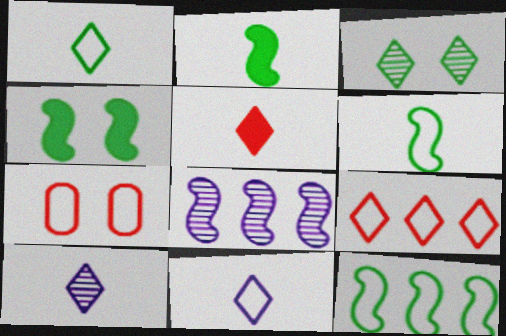[[1, 5, 10], 
[7, 11, 12]]